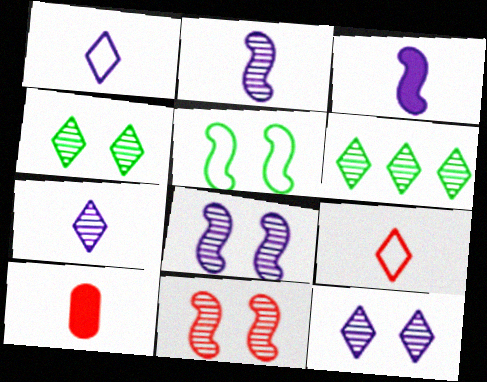[]